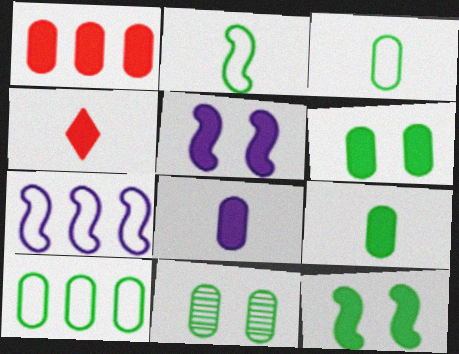[[1, 6, 8], 
[4, 7, 11], 
[9, 10, 11]]